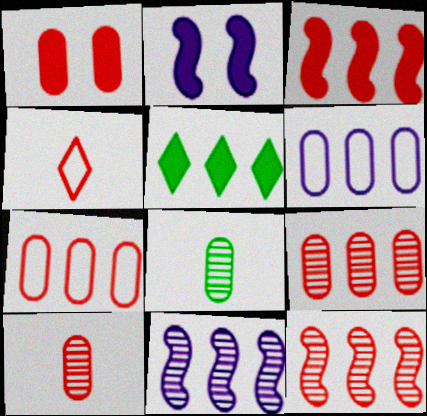[[1, 4, 12], 
[1, 6, 8], 
[1, 7, 10], 
[5, 6, 12], 
[5, 7, 11]]